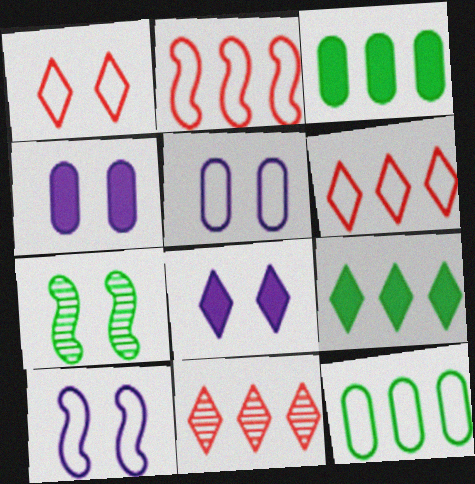[[1, 4, 7]]